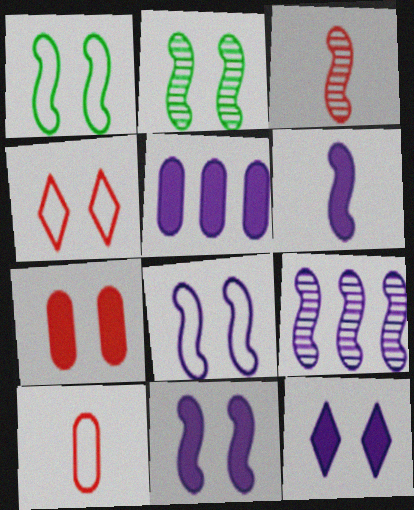[[2, 3, 9], 
[5, 6, 12], 
[6, 8, 9]]